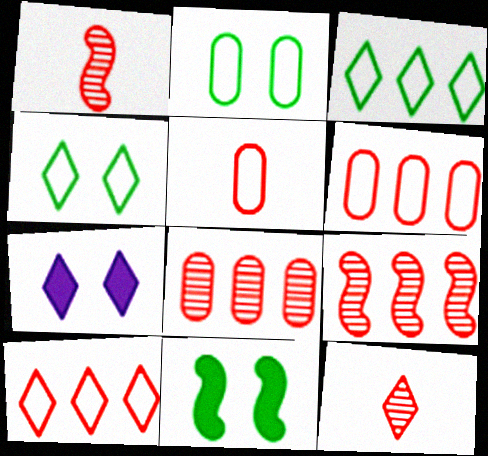[[3, 7, 12]]